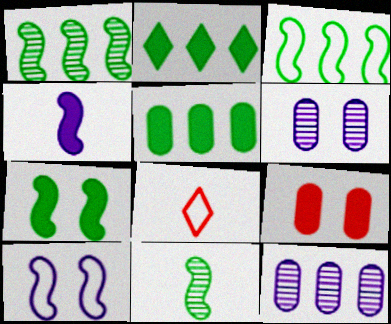[[2, 4, 9], 
[3, 7, 11], 
[7, 8, 12]]